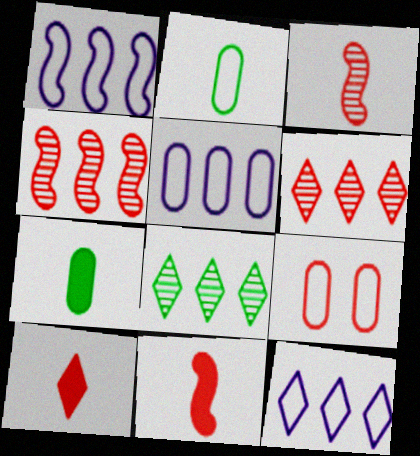[[1, 5, 12], 
[2, 5, 9], 
[4, 9, 10], 
[6, 9, 11]]